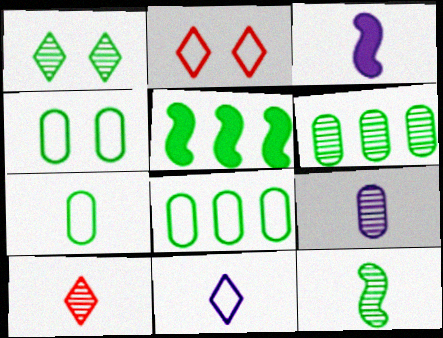[[1, 5, 7], 
[1, 6, 12], 
[2, 3, 6], 
[2, 5, 9], 
[3, 7, 10], 
[3, 9, 11], 
[4, 7, 8], 
[9, 10, 12]]